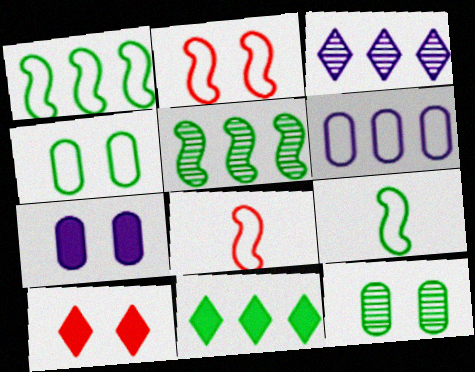[[9, 11, 12]]